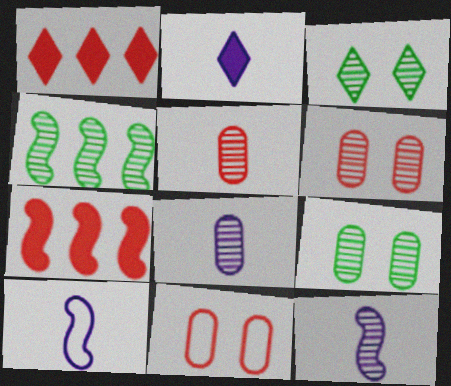[[1, 9, 10], 
[2, 4, 11], 
[2, 8, 10]]